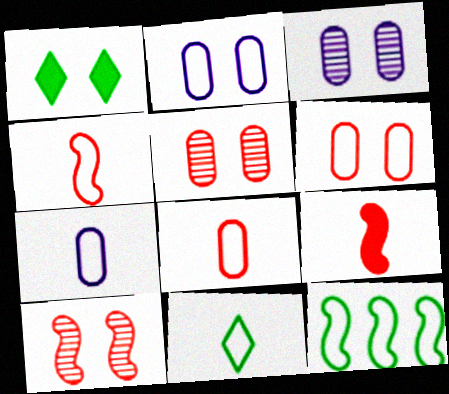[[1, 2, 10], 
[4, 7, 11]]